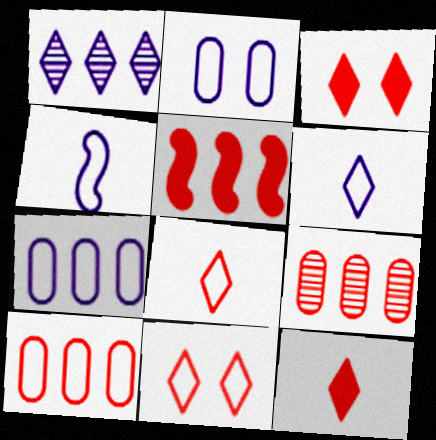[]